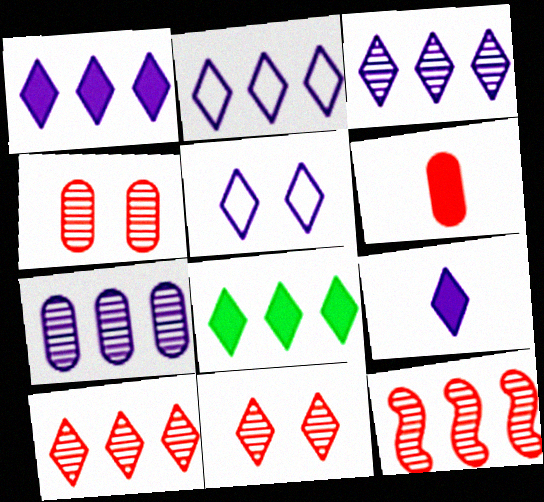[[1, 2, 3], 
[2, 8, 10], 
[3, 5, 9]]